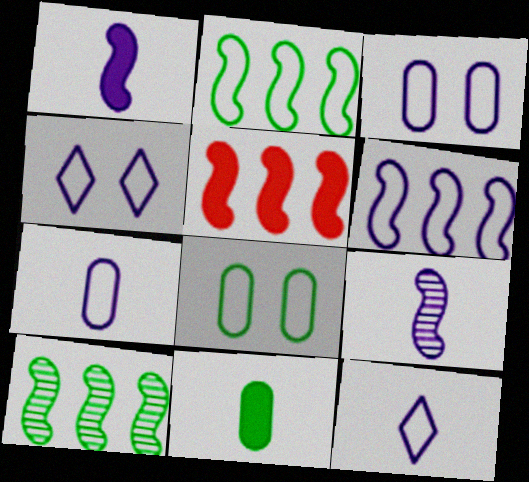[[3, 6, 12], 
[4, 6, 7], 
[5, 6, 10]]